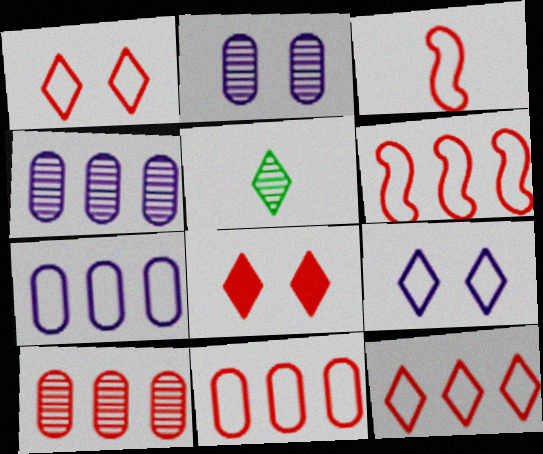[[1, 3, 11], 
[3, 8, 10], 
[6, 11, 12]]